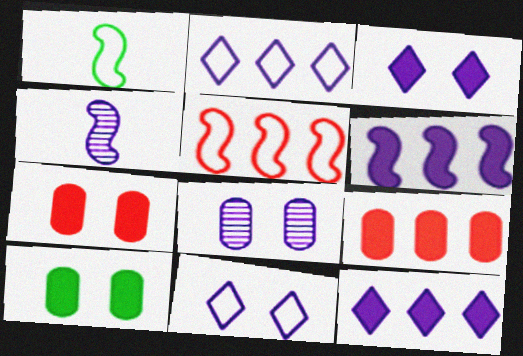[]